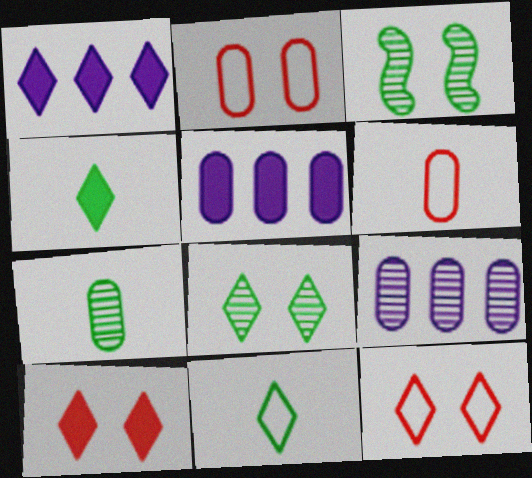[[1, 3, 6], 
[1, 4, 10], 
[2, 5, 7]]